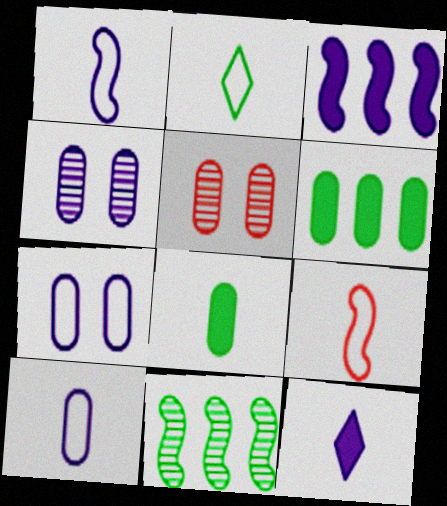[[2, 3, 5], 
[2, 9, 10], 
[5, 6, 10]]